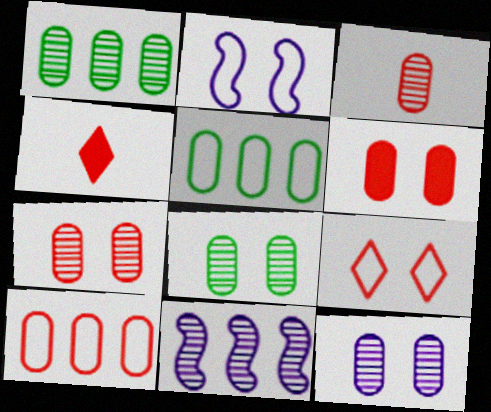[[1, 2, 4], 
[1, 3, 12], 
[3, 6, 10], 
[7, 8, 12]]